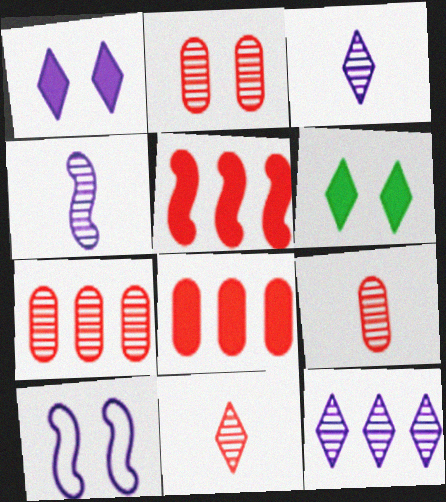[[2, 6, 10], 
[2, 7, 9]]